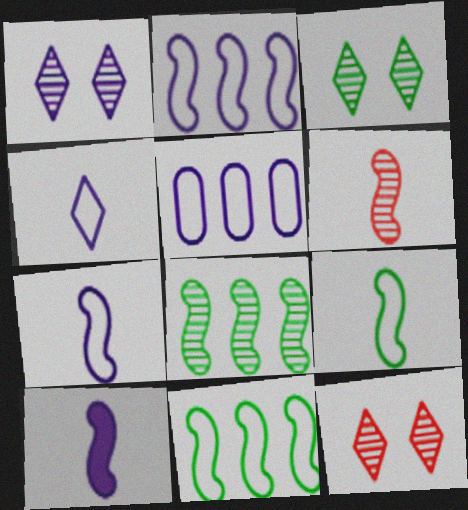[[1, 3, 12], 
[1, 5, 10], 
[6, 9, 10]]